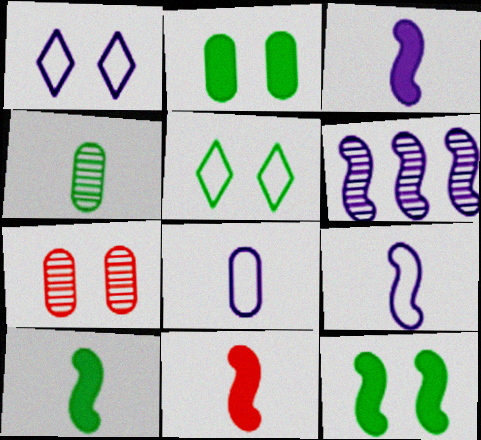[[1, 7, 12], 
[3, 10, 11]]